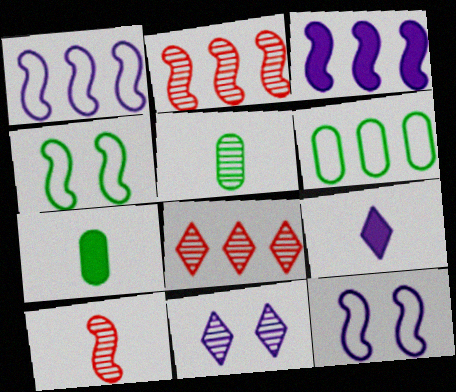[[2, 5, 11], 
[3, 4, 10], 
[3, 6, 8], 
[7, 8, 12]]